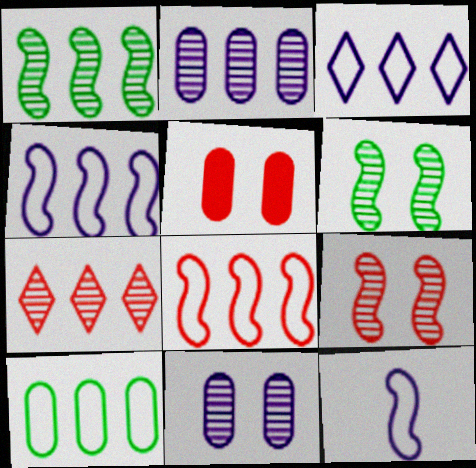[[1, 2, 7], 
[3, 8, 10]]